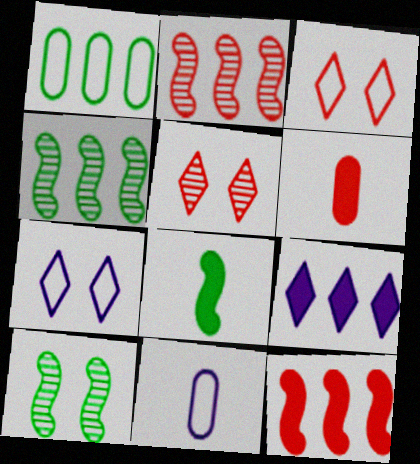[[1, 2, 9], 
[2, 3, 6], 
[4, 6, 7]]